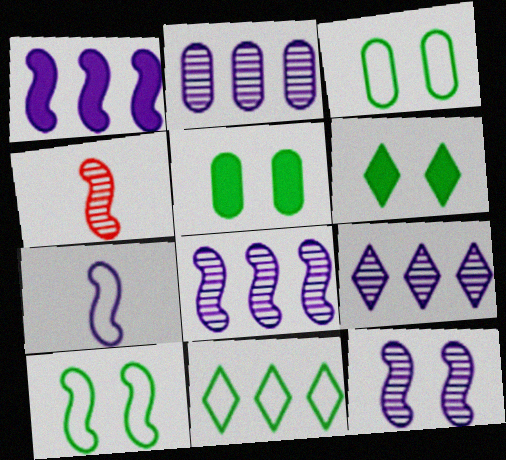[[1, 4, 10], 
[1, 7, 12], 
[2, 8, 9]]